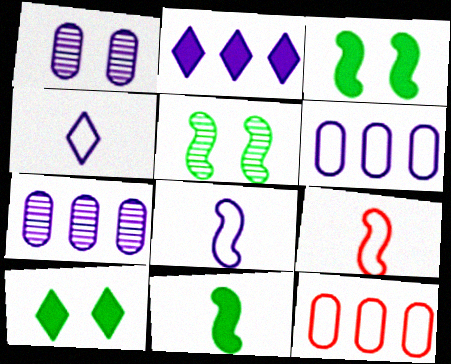[[1, 2, 8], 
[7, 9, 10]]